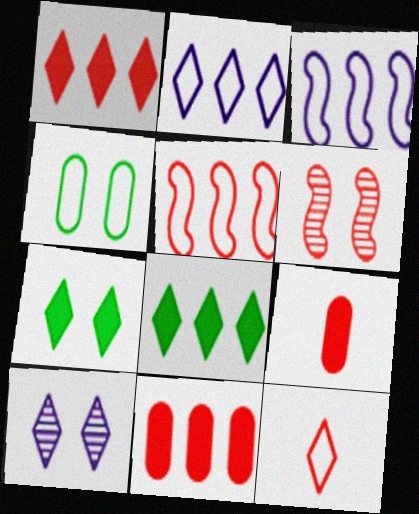[[3, 4, 12], 
[6, 11, 12], 
[8, 10, 12]]